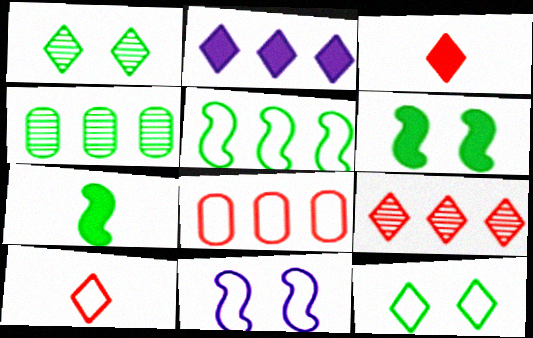[[1, 2, 10], 
[3, 4, 11], 
[4, 7, 12]]